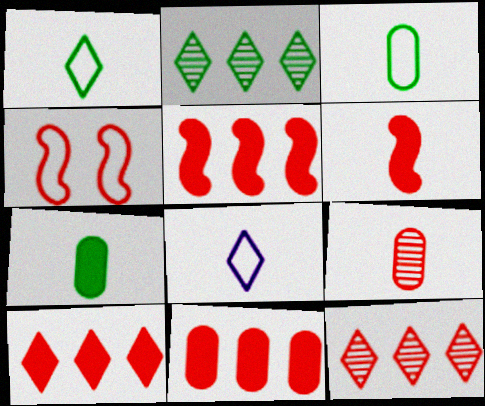[[4, 9, 10], 
[5, 10, 11]]